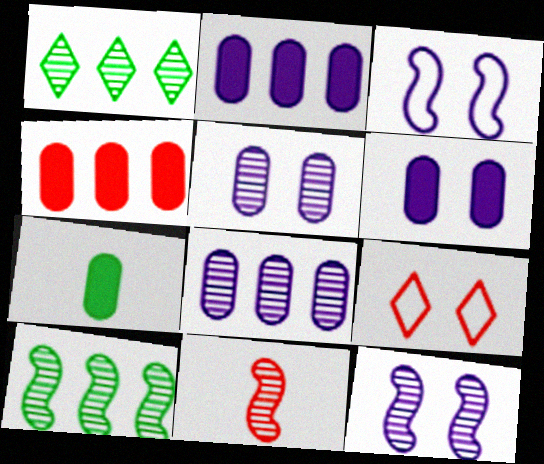[[1, 5, 11], 
[4, 6, 7], 
[4, 9, 11], 
[10, 11, 12]]